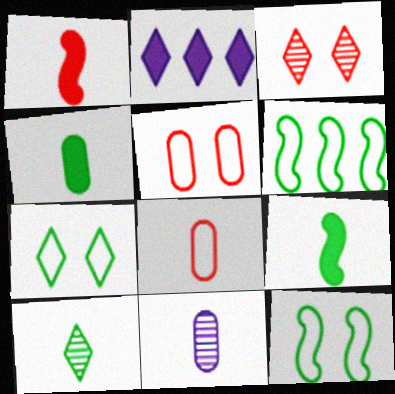[[4, 8, 11]]